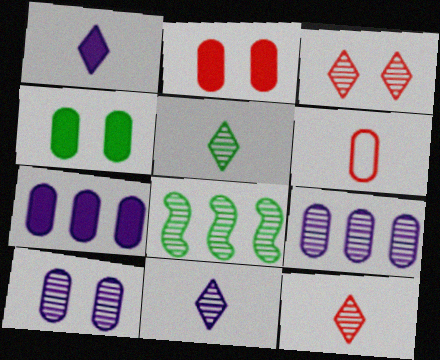[[4, 6, 9], 
[5, 11, 12], 
[8, 10, 12]]